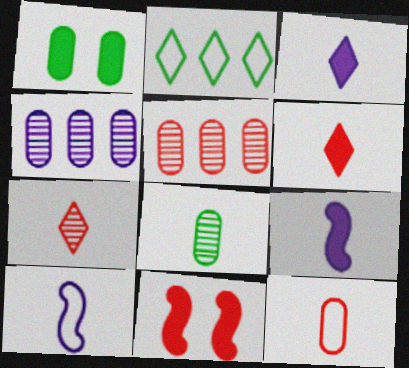[[1, 4, 12], 
[6, 8, 10]]